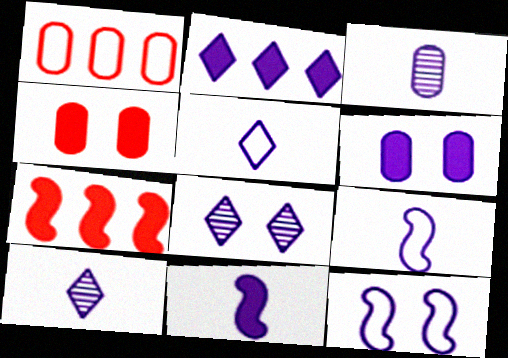[[2, 3, 12], 
[2, 5, 8], 
[2, 6, 11], 
[3, 5, 11], 
[6, 8, 12]]